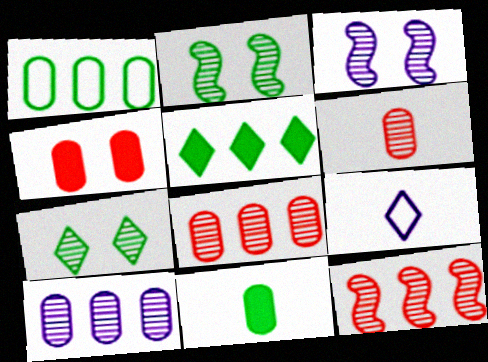[]